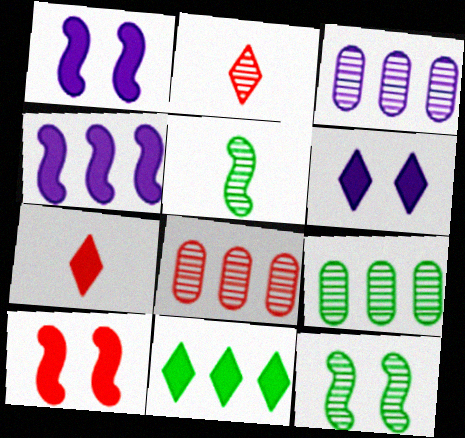[[2, 3, 12], 
[3, 8, 9], 
[6, 7, 11]]